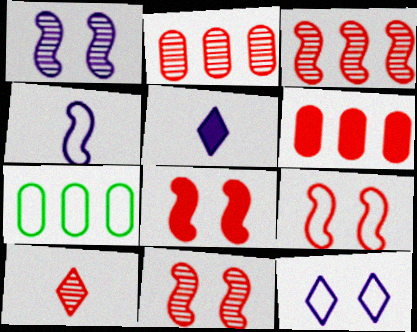[[2, 10, 11], 
[5, 7, 11], 
[6, 9, 10], 
[8, 9, 11]]